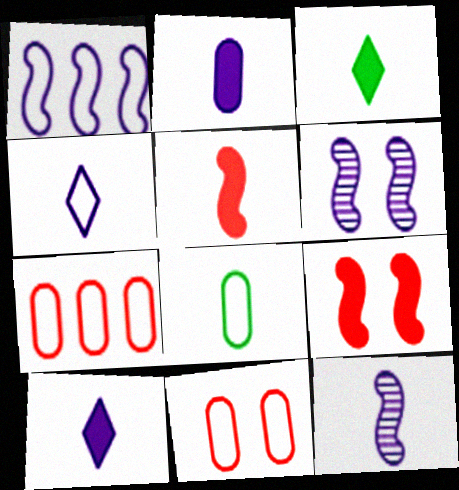[[2, 3, 5], 
[2, 4, 12], 
[3, 6, 7]]